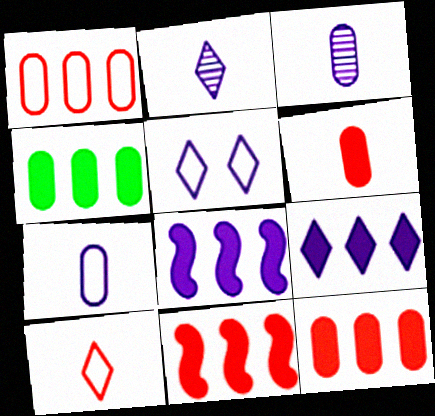[[2, 5, 9], 
[3, 5, 8], 
[4, 9, 11]]